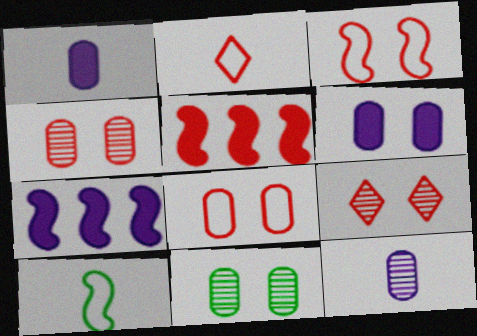[[2, 4, 5], 
[2, 7, 11], 
[6, 8, 11]]